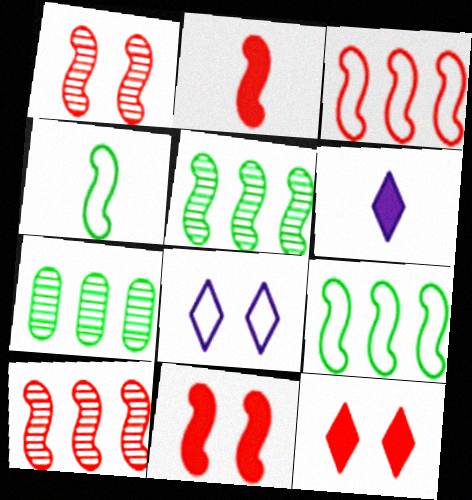[[1, 2, 3], 
[2, 7, 8]]